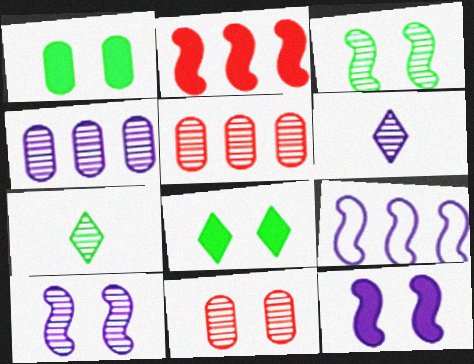[[3, 5, 6], 
[4, 6, 10], 
[5, 7, 10]]